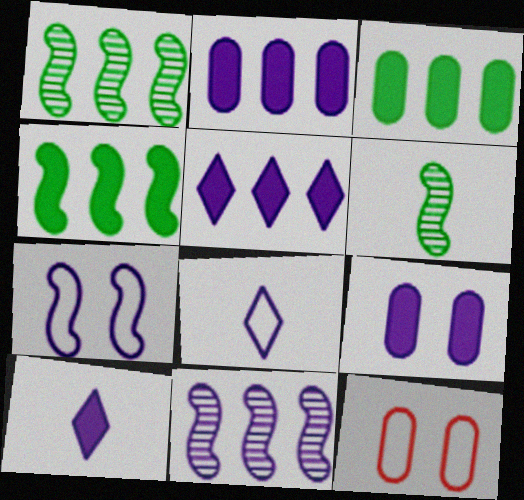[[1, 10, 12], 
[5, 6, 12], 
[8, 9, 11]]